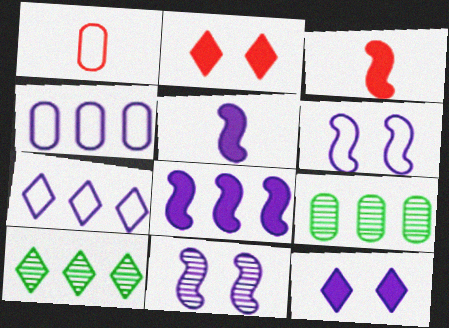[]